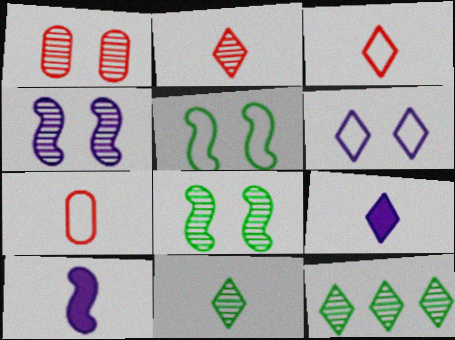[[3, 9, 11], 
[7, 10, 11]]